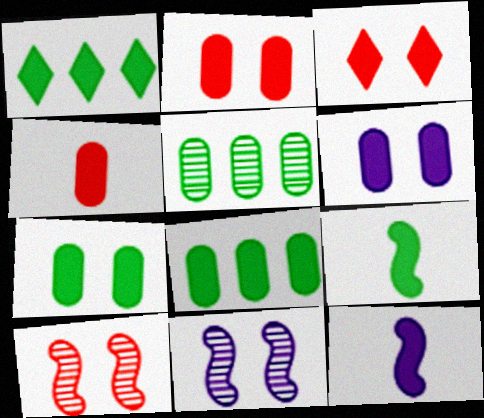[[1, 2, 12], 
[1, 7, 9], 
[2, 6, 7], 
[3, 8, 12], 
[4, 6, 8]]